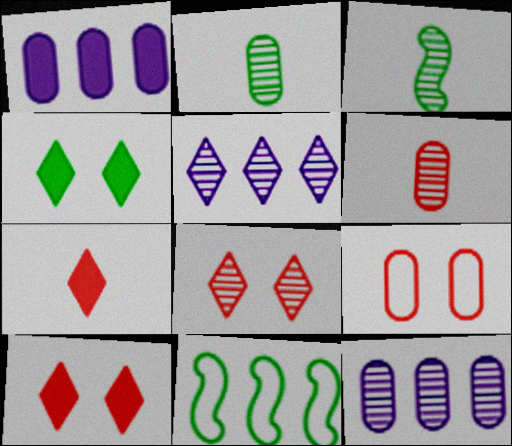[[1, 2, 9], 
[2, 4, 11], 
[3, 8, 12]]